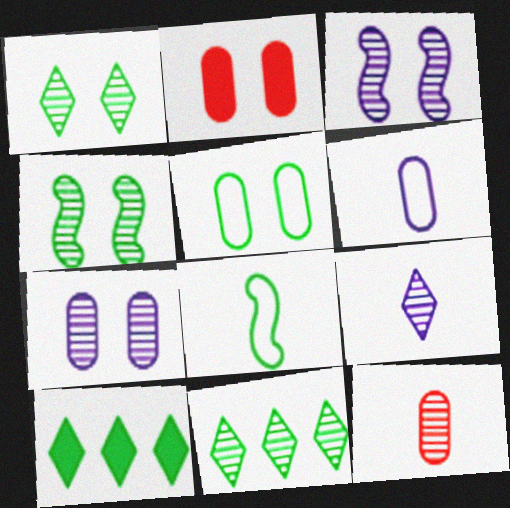[[2, 5, 7], 
[3, 11, 12]]